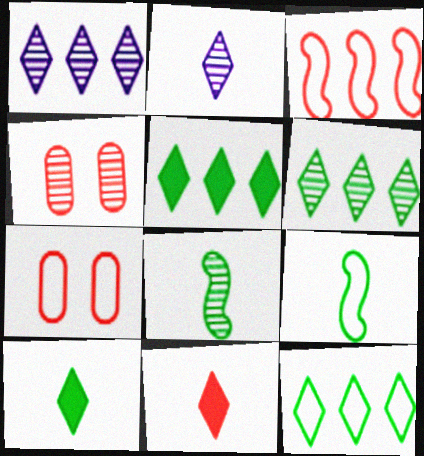[[1, 4, 8], 
[3, 4, 11], 
[5, 6, 12]]